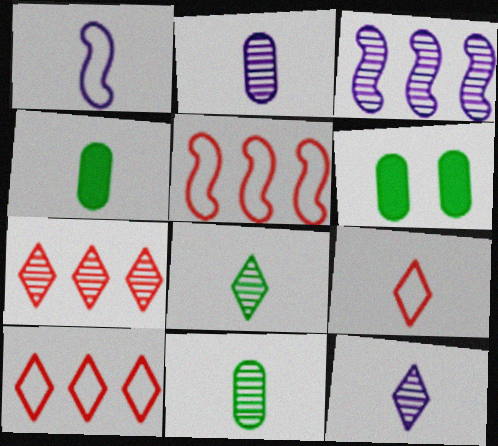[[1, 6, 7], 
[3, 6, 9], 
[5, 6, 12]]